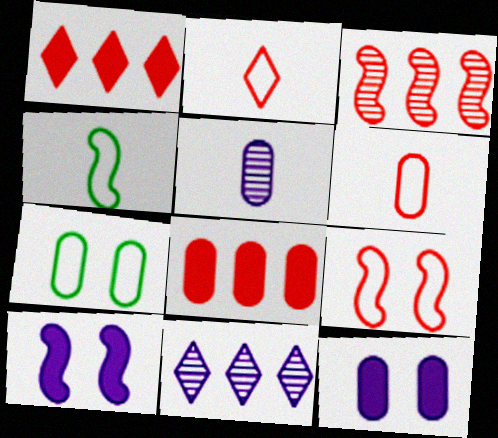[[3, 4, 10], 
[5, 7, 8]]